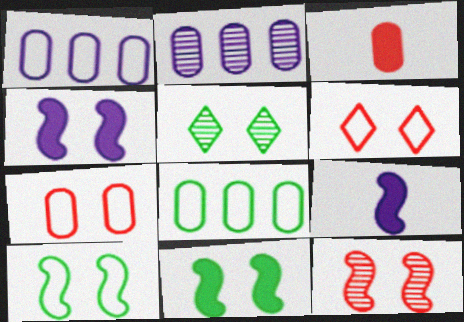[[4, 5, 7], 
[4, 10, 12]]